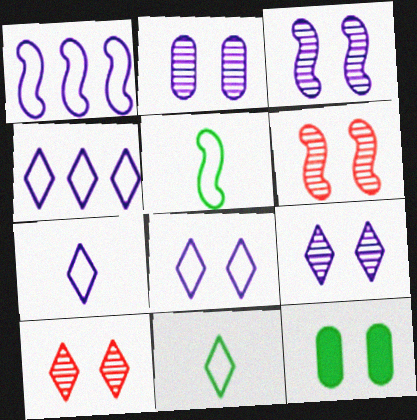[[2, 3, 9], 
[4, 7, 8], 
[6, 8, 12]]